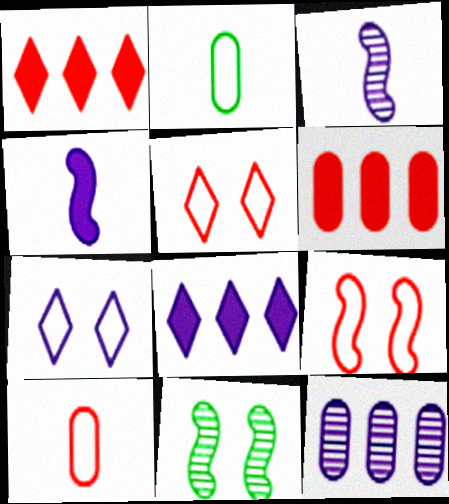[[4, 7, 12], 
[8, 10, 11]]